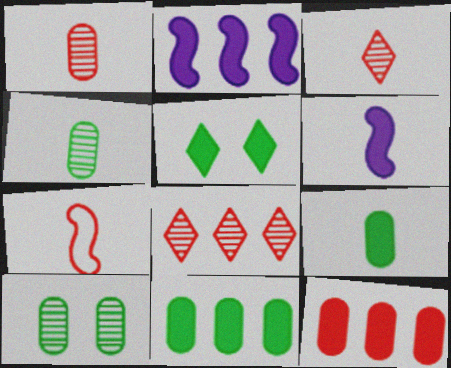[[5, 6, 12]]